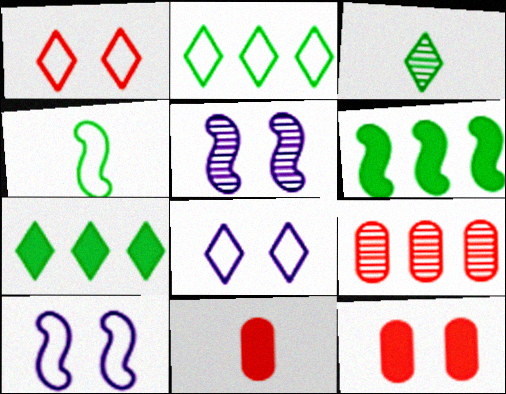[[2, 5, 11], 
[3, 5, 9]]